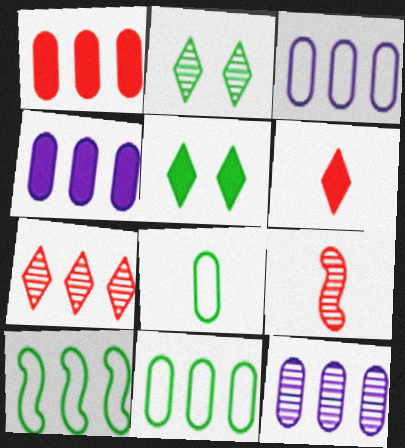[[1, 11, 12], 
[2, 9, 12], 
[3, 4, 12], 
[3, 5, 9], 
[4, 7, 10]]